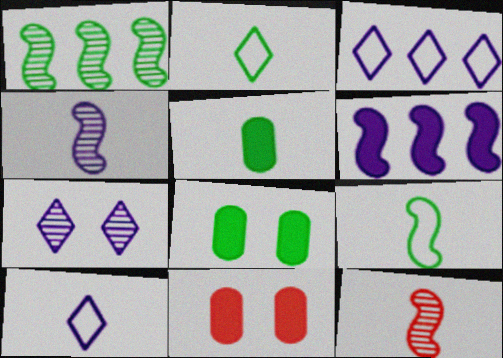[[1, 2, 8], 
[1, 10, 11], 
[3, 8, 12], 
[5, 10, 12]]